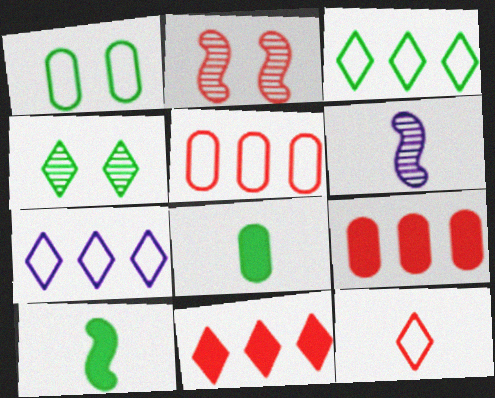[[1, 6, 11], 
[2, 7, 8], 
[2, 9, 12], 
[6, 8, 12]]